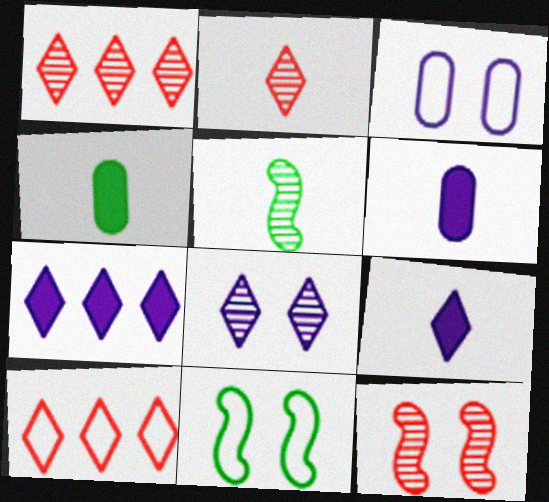[[1, 6, 11]]